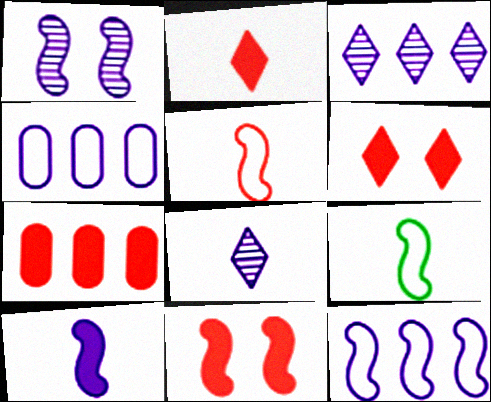[[1, 10, 12], 
[2, 7, 11]]